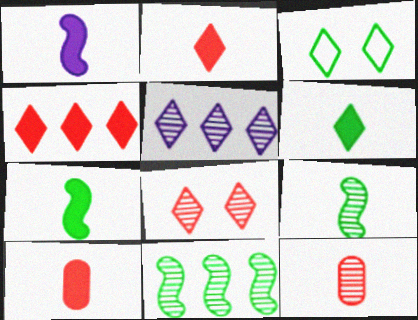[[1, 6, 10], 
[2, 3, 5]]